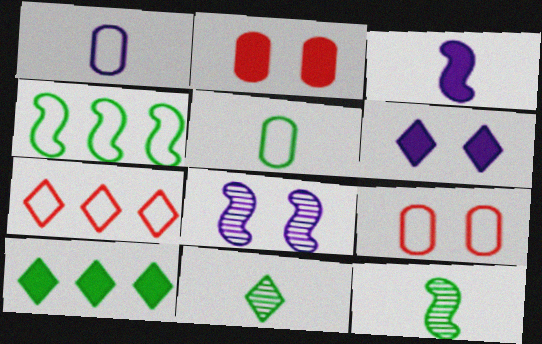[[2, 3, 10], 
[6, 7, 11]]